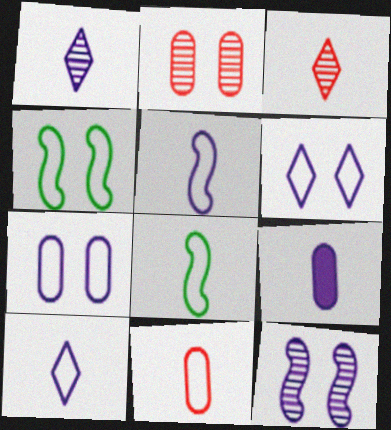[[1, 5, 9], 
[3, 8, 9], 
[8, 10, 11]]